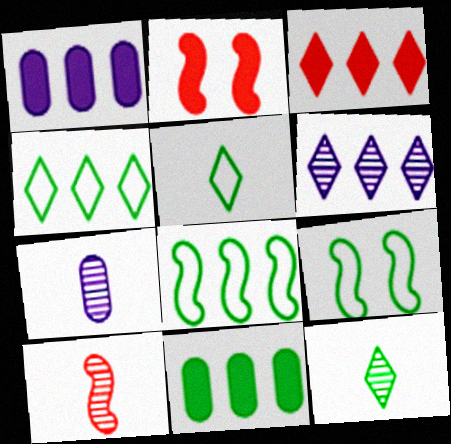[[2, 4, 7], 
[3, 4, 6], 
[3, 7, 9], 
[7, 10, 12], 
[9, 11, 12]]